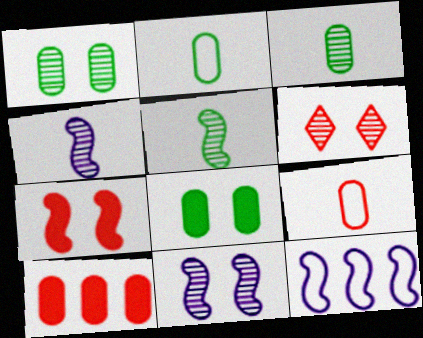[[1, 6, 11], 
[5, 7, 12]]